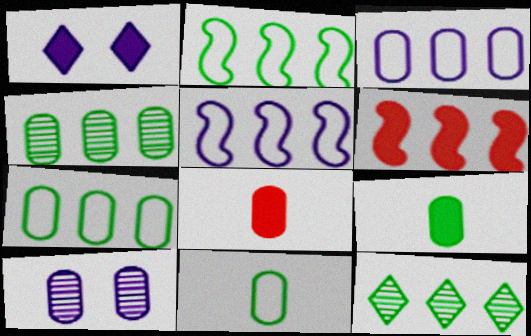[[1, 6, 9], 
[3, 6, 12], 
[7, 8, 10]]